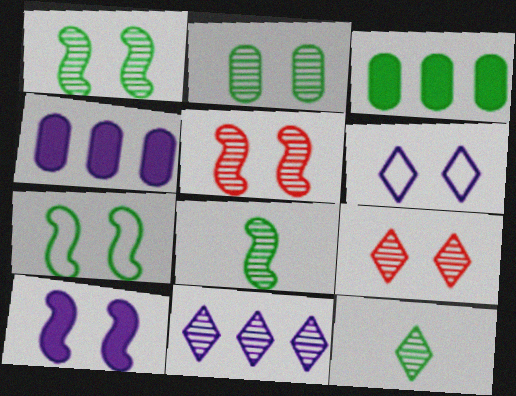[[3, 7, 12], 
[5, 7, 10], 
[9, 11, 12]]